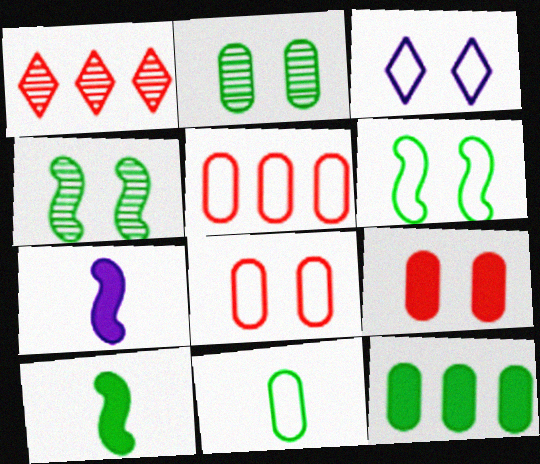[[2, 11, 12], 
[3, 4, 9], 
[3, 6, 8]]